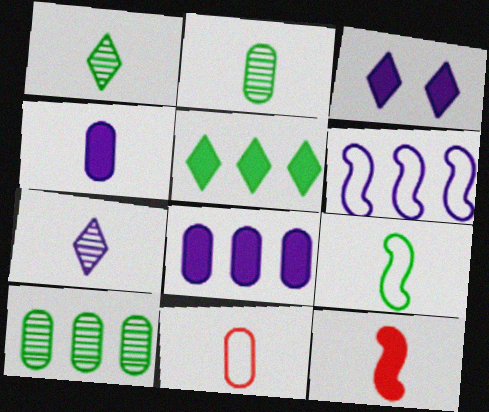[[2, 4, 11]]